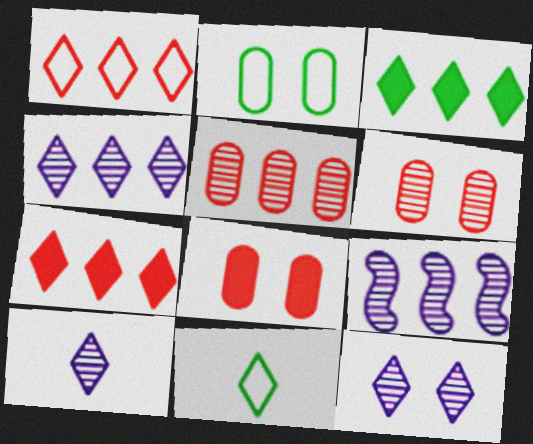[[1, 3, 4], 
[4, 10, 12], 
[7, 11, 12], 
[8, 9, 11]]